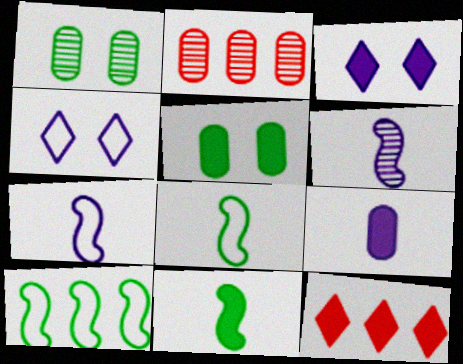[[1, 7, 12], 
[2, 3, 8], 
[2, 4, 11]]